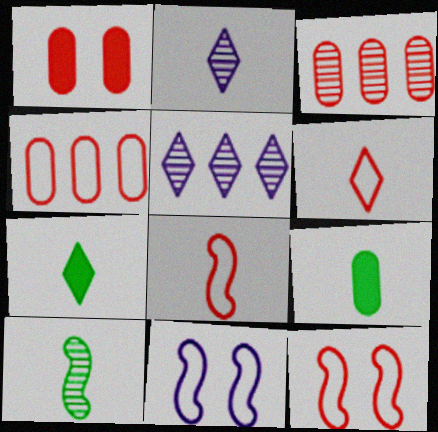[[2, 6, 7], 
[2, 8, 9], 
[3, 7, 11], 
[4, 6, 12], 
[5, 9, 12]]